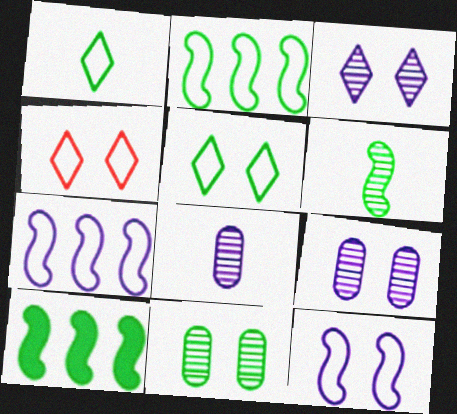[[1, 10, 11], 
[4, 8, 10]]